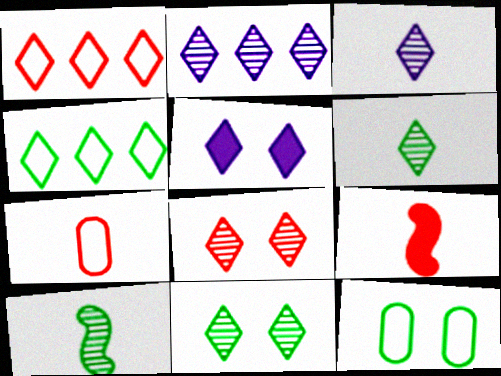[[1, 5, 6], 
[2, 6, 8], 
[2, 9, 12]]